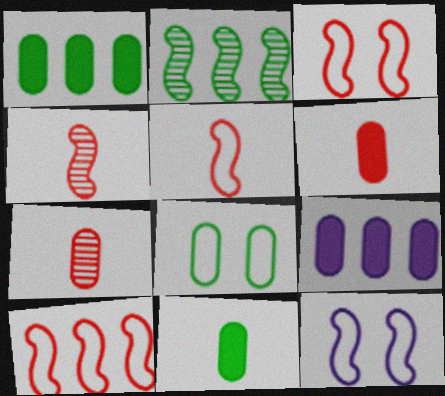[[3, 5, 10], 
[7, 8, 9]]